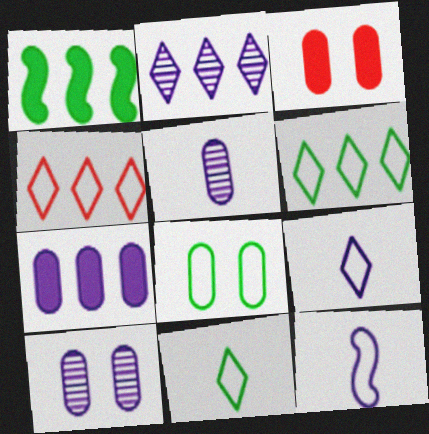[[3, 8, 10], 
[4, 8, 12]]